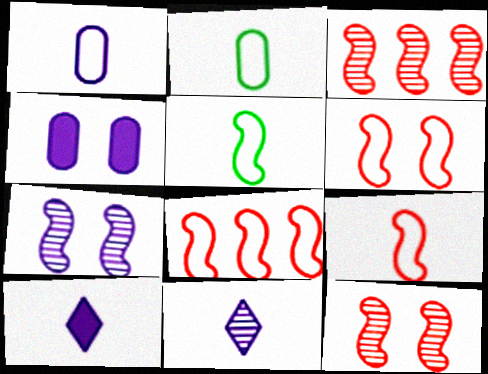[[6, 8, 9]]